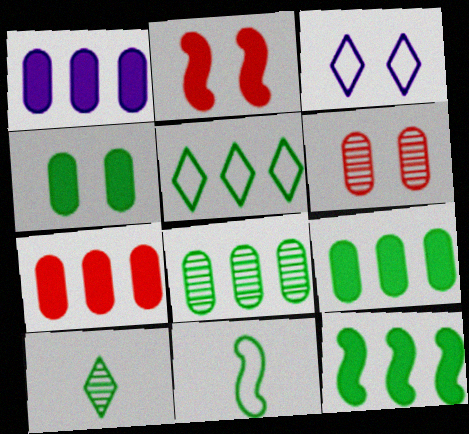[[1, 7, 9], 
[5, 8, 12]]